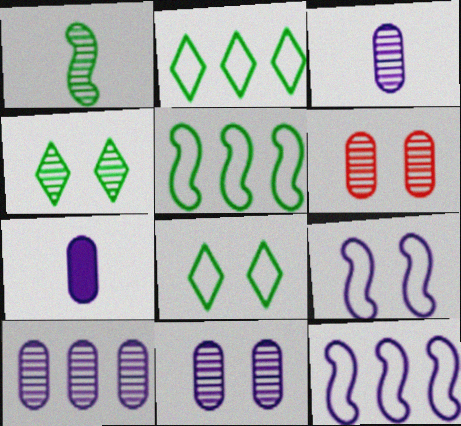[[3, 10, 11]]